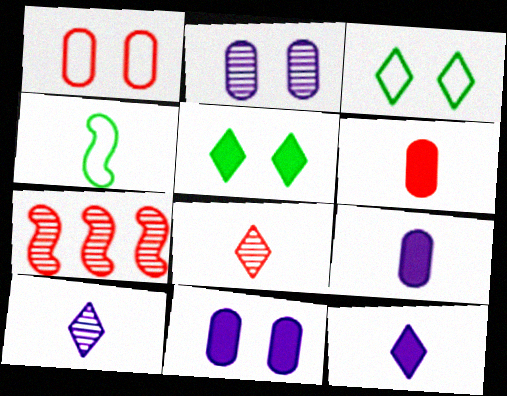[[3, 7, 9], 
[4, 6, 10], 
[4, 8, 9]]